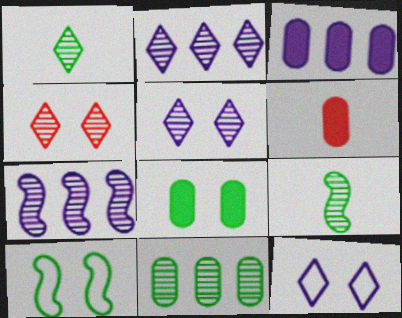[[1, 2, 4], 
[2, 6, 10], 
[3, 6, 8]]